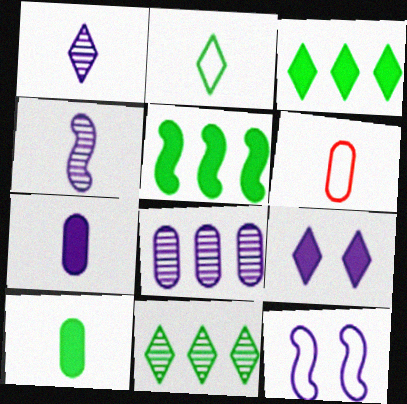[]